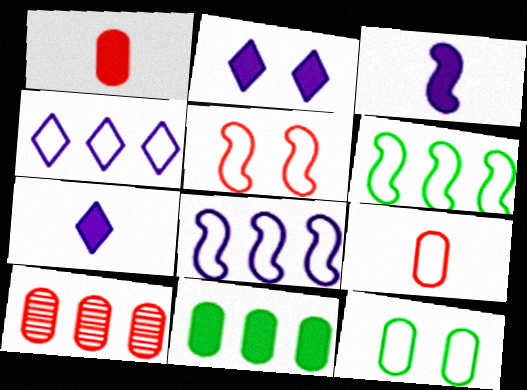[]